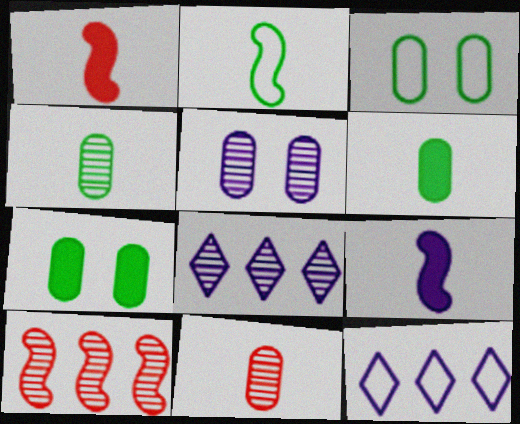[[1, 3, 8], 
[5, 9, 12]]